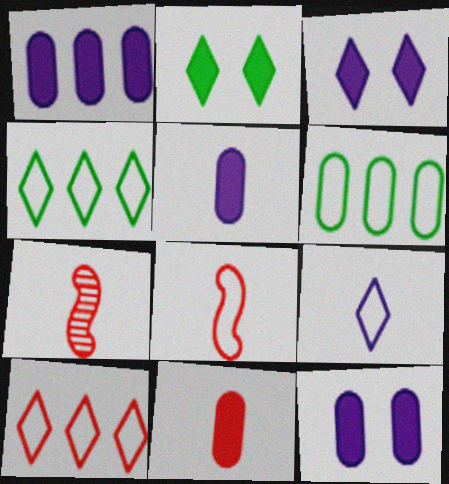[[1, 5, 12], 
[3, 6, 7], 
[4, 7, 12]]